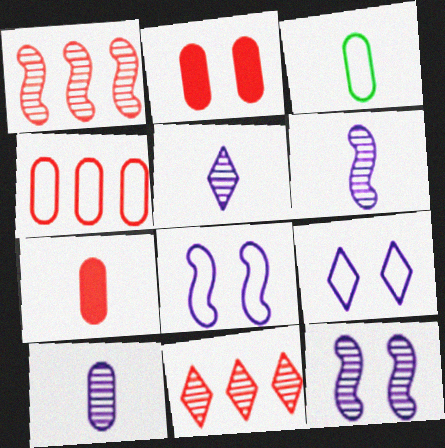[[3, 7, 10], 
[5, 6, 10]]